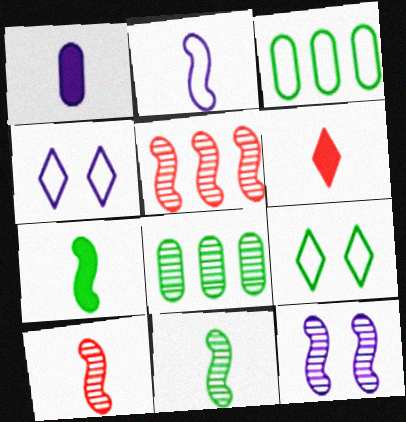[[1, 5, 9], 
[1, 6, 7], 
[2, 7, 10], 
[3, 6, 12], 
[5, 11, 12], 
[7, 8, 9]]